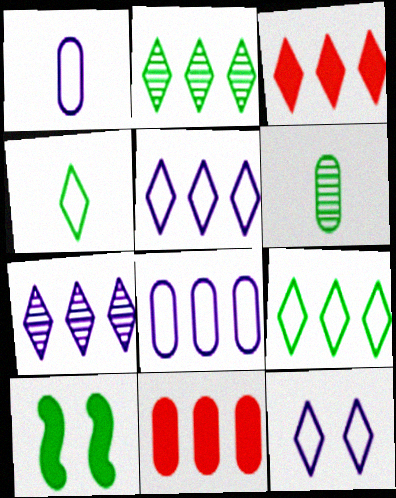[[2, 3, 5], 
[3, 7, 9], 
[6, 9, 10]]